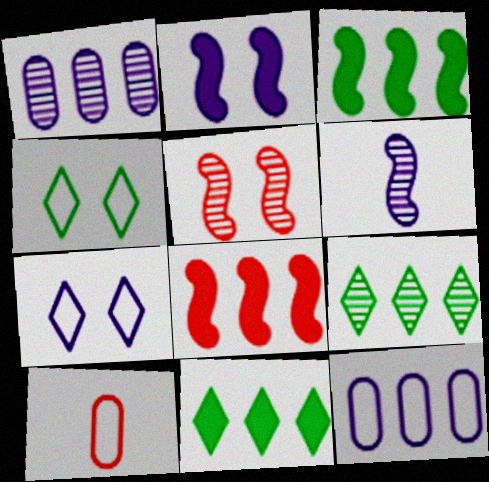[[2, 9, 10], 
[8, 9, 12]]